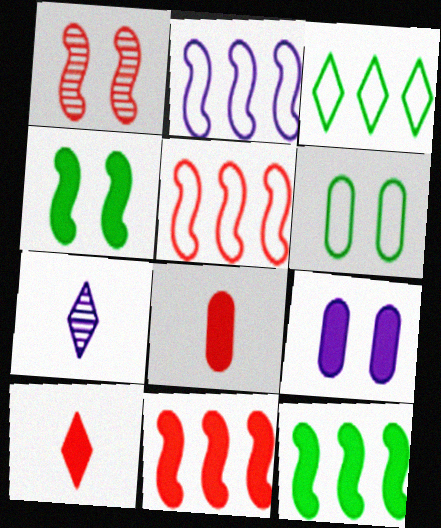[[2, 7, 9], 
[6, 7, 11], 
[9, 10, 12]]